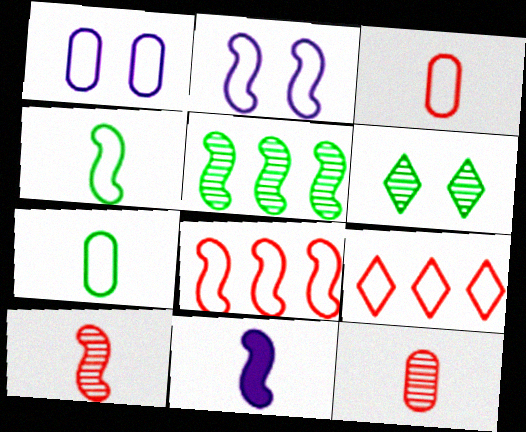[[1, 4, 9], 
[2, 4, 8], 
[2, 7, 9], 
[4, 10, 11]]